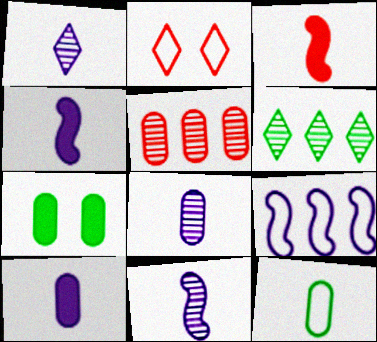[[1, 3, 12], 
[1, 8, 11], 
[2, 3, 5], 
[2, 9, 12]]